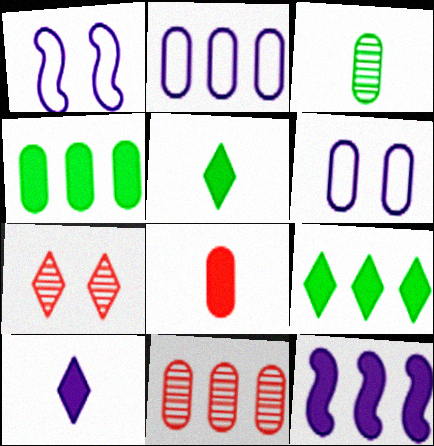[[1, 5, 11], 
[2, 4, 11]]